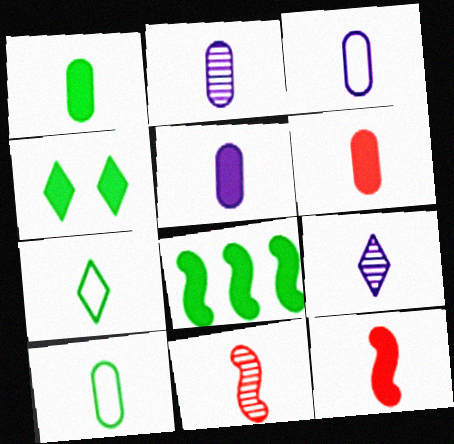[[1, 4, 8], 
[1, 5, 6], 
[2, 3, 5], 
[2, 6, 10], 
[2, 7, 12], 
[5, 7, 11], 
[9, 10, 12]]